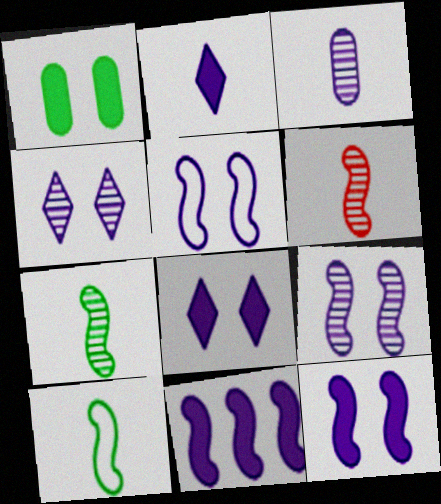[[5, 9, 12]]